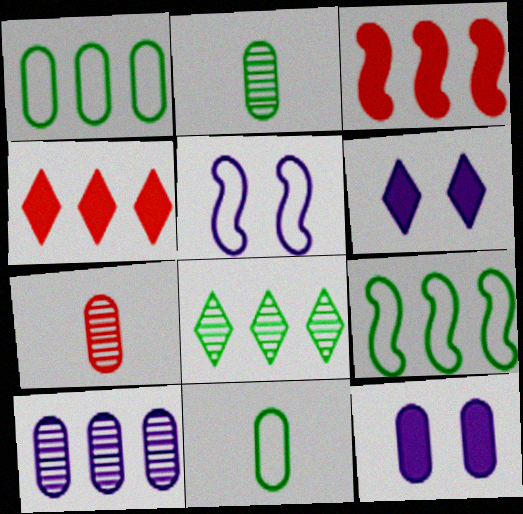[[1, 7, 12], 
[2, 4, 5], 
[4, 9, 10], 
[6, 7, 9]]